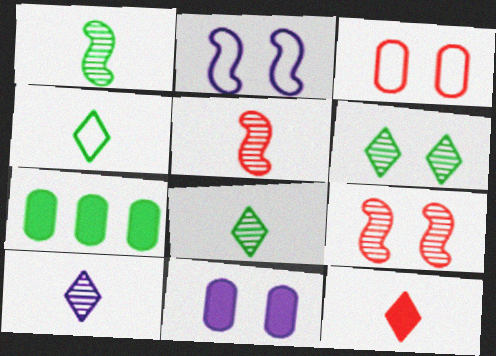[[4, 10, 12]]